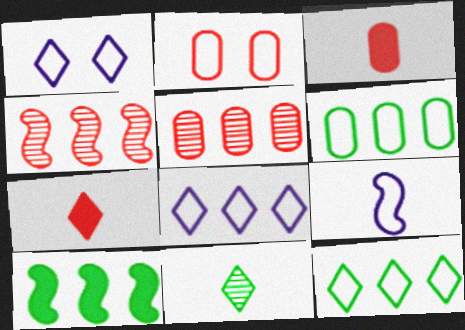[[2, 3, 5], 
[2, 4, 7], 
[2, 9, 12], 
[3, 9, 11], 
[5, 8, 10]]